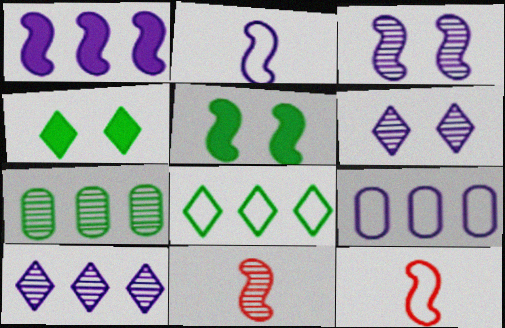[[1, 2, 3], 
[1, 9, 10], 
[4, 9, 11], 
[6, 7, 11]]